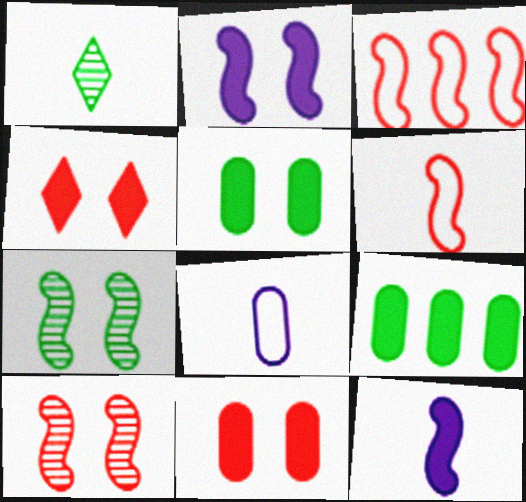[[2, 4, 5], 
[3, 7, 12], 
[4, 9, 12]]